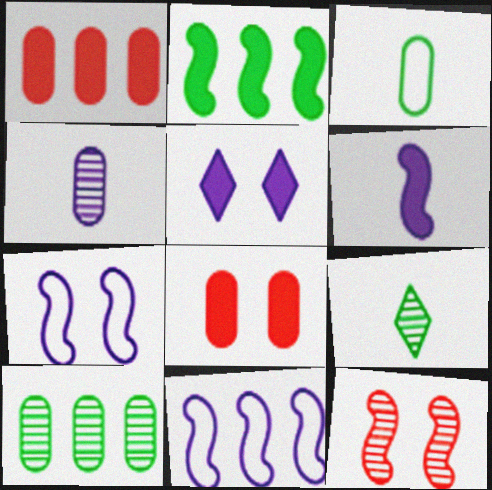[[1, 7, 9], 
[4, 5, 11], 
[8, 9, 11]]